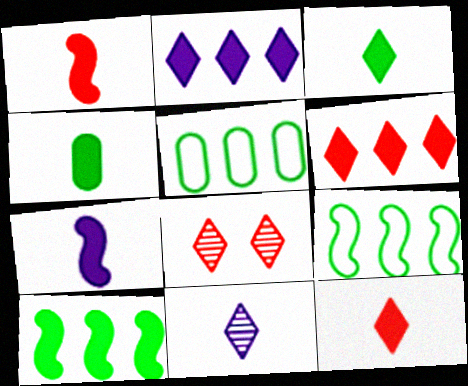[[4, 7, 12], 
[5, 7, 8]]